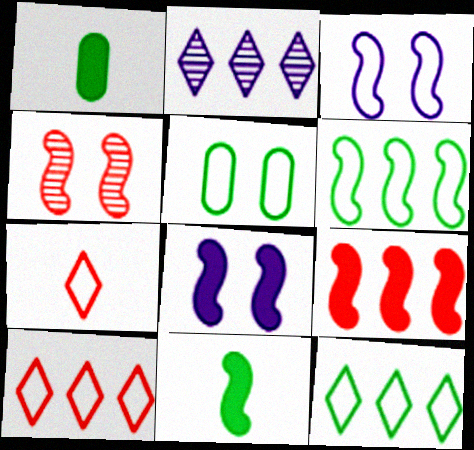[[8, 9, 11]]